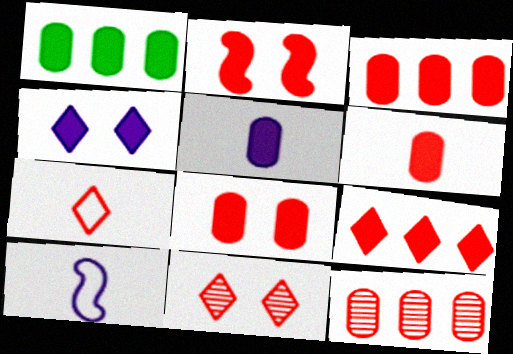[[1, 5, 8], 
[1, 10, 11], 
[2, 6, 9], 
[2, 7, 12], 
[3, 6, 8], 
[7, 9, 11]]